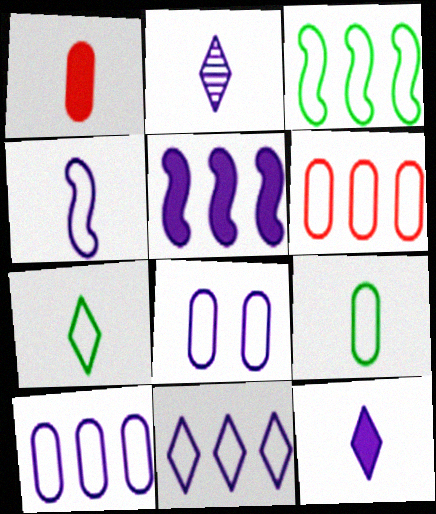[[2, 5, 8], 
[3, 6, 11], 
[4, 8, 11], 
[6, 8, 9]]